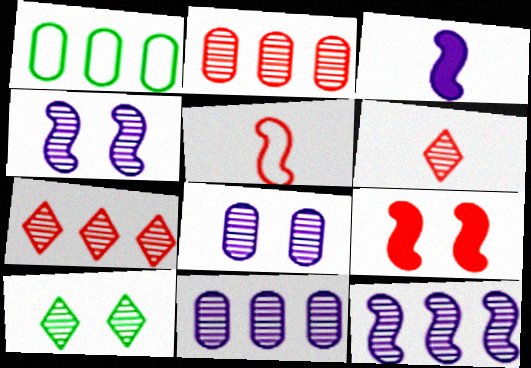[]